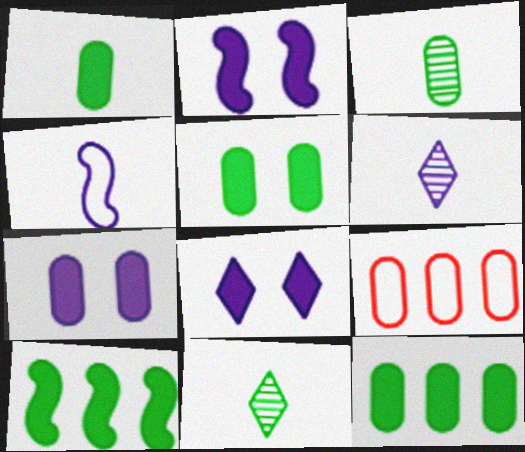[[1, 5, 12], 
[2, 7, 8], 
[2, 9, 11], 
[3, 7, 9]]